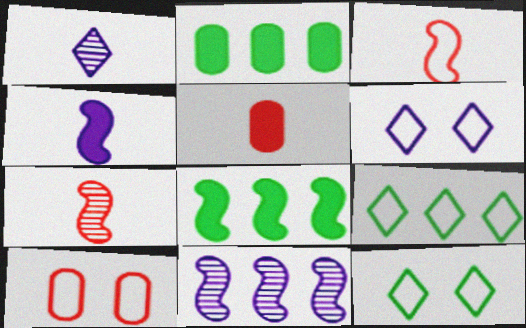[[1, 8, 10], 
[2, 6, 7], 
[5, 11, 12]]